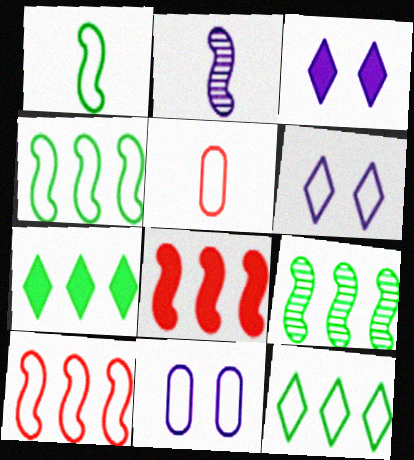[[3, 5, 9], 
[4, 5, 6]]